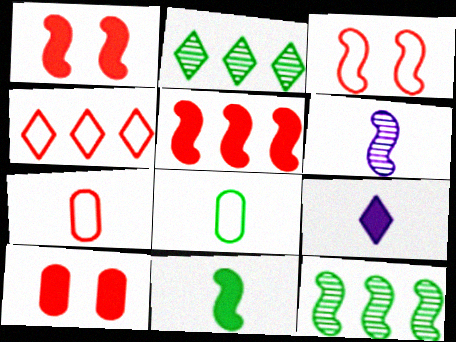[[3, 4, 7]]